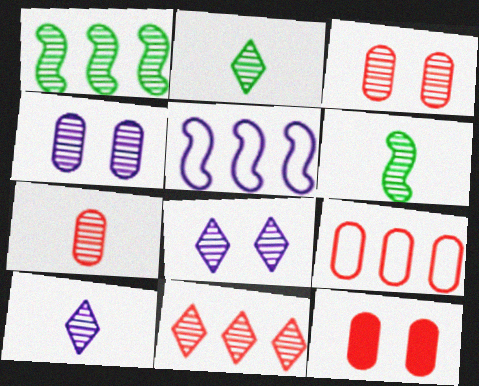[[1, 3, 10], 
[1, 7, 8], 
[2, 5, 12], 
[2, 8, 11], 
[4, 6, 11], 
[6, 7, 10], 
[7, 9, 12]]